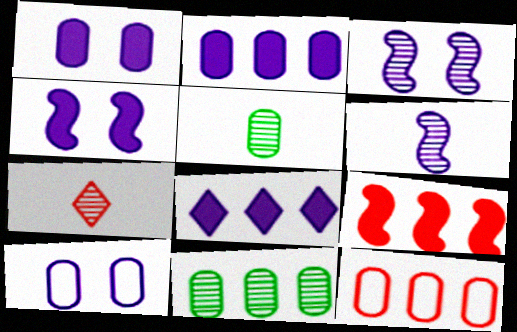[[1, 5, 12], 
[2, 11, 12], 
[3, 7, 11], 
[5, 6, 7], 
[6, 8, 10]]